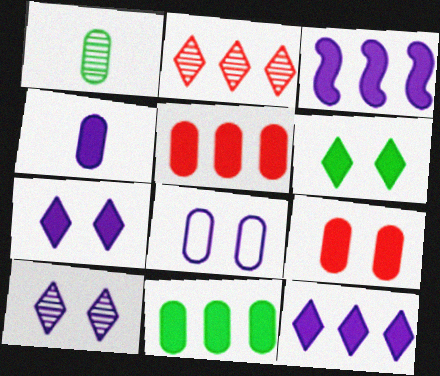[[1, 5, 8], 
[3, 4, 7], 
[4, 9, 11]]